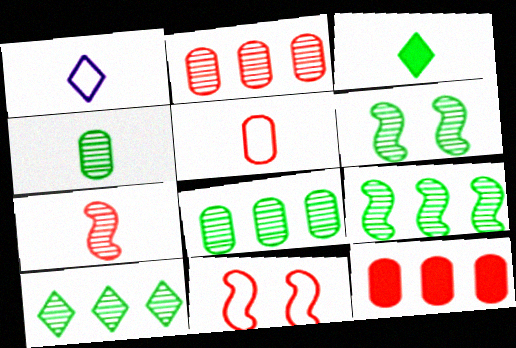[[1, 6, 12], 
[4, 6, 10], 
[8, 9, 10]]